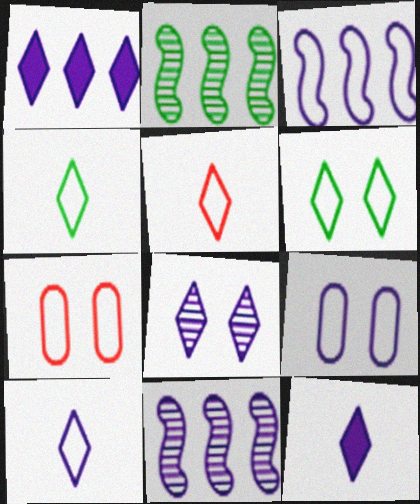[[1, 8, 10], 
[2, 7, 12], 
[3, 4, 7], 
[3, 9, 10], 
[4, 5, 10], 
[9, 11, 12]]